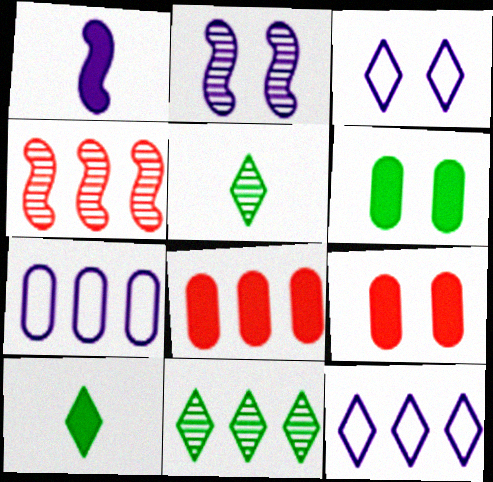[]